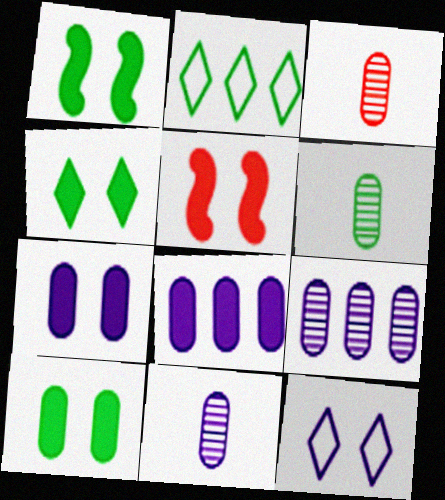[[1, 2, 6], 
[1, 4, 10], 
[2, 5, 11], 
[3, 6, 11], 
[4, 5, 7]]